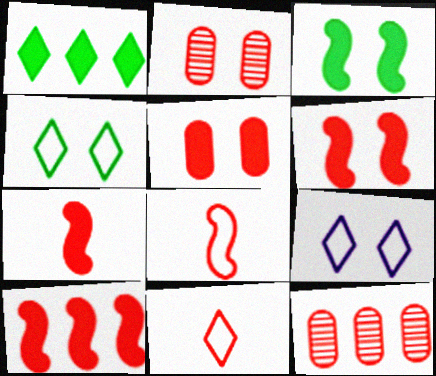[[2, 3, 9], 
[2, 10, 11], 
[6, 7, 10], 
[6, 11, 12]]